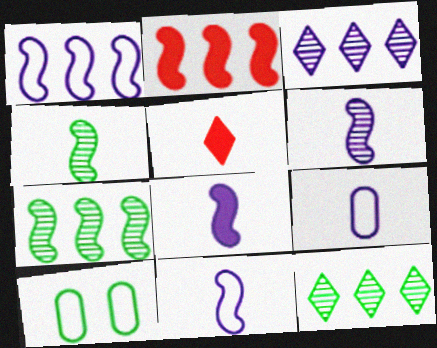[[1, 2, 7], 
[4, 5, 9], 
[6, 8, 11]]